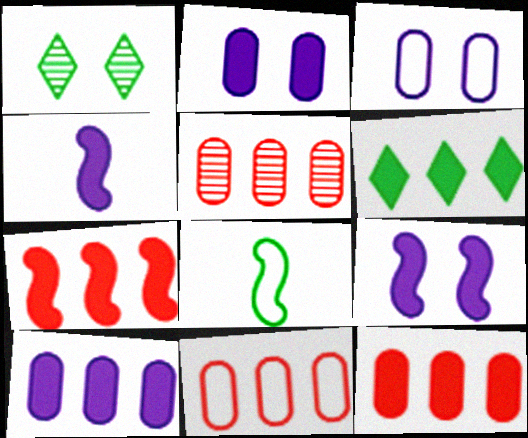[[1, 4, 11], 
[5, 11, 12], 
[6, 7, 10]]